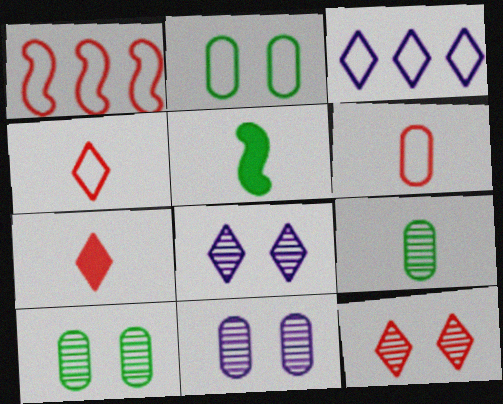[]